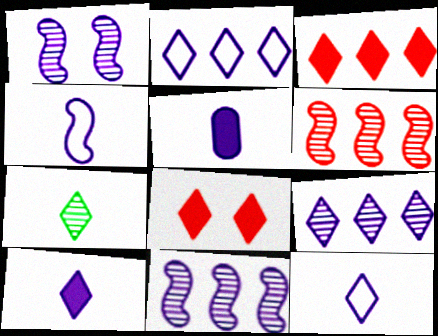[[1, 2, 5], 
[2, 7, 8]]